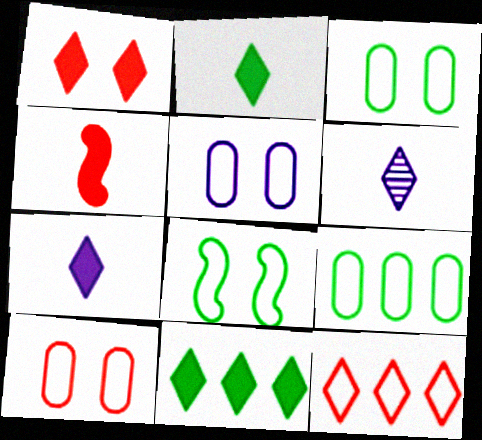[[1, 7, 11], 
[3, 5, 10]]